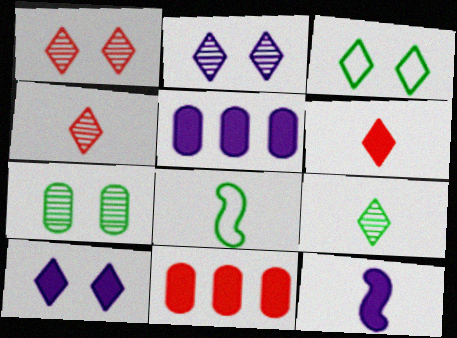[[1, 3, 10], 
[1, 5, 8], 
[2, 8, 11], 
[5, 10, 12]]